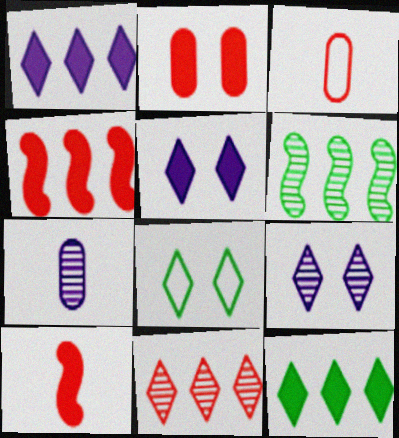[[3, 5, 6], 
[4, 7, 8]]